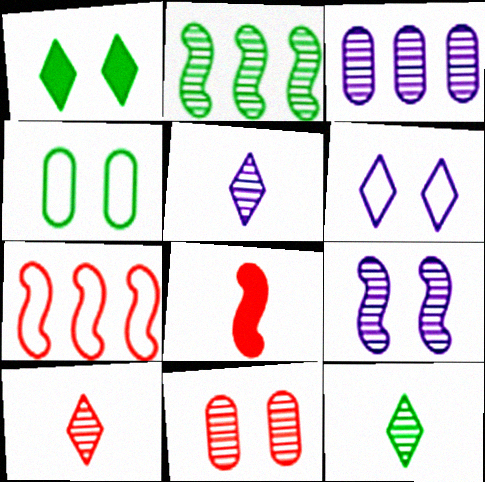[[2, 5, 11], 
[3, 5, 9], 
[5, 10, 12]]